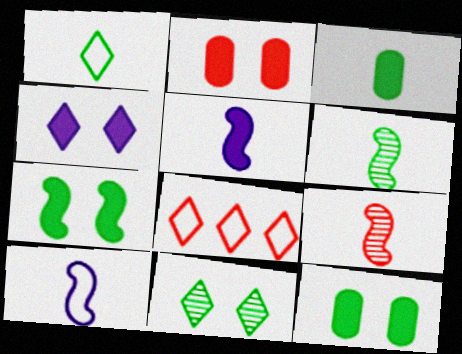[[1, 3, 6], 
[2, 4, 7], 
[2, 8, 9]]